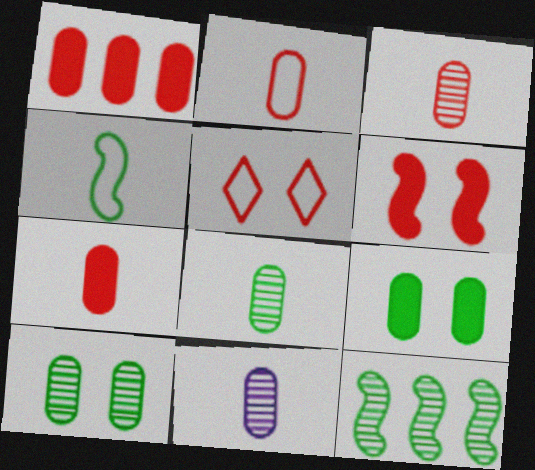[[2, 3, 7], 
[3, 8, 11]]